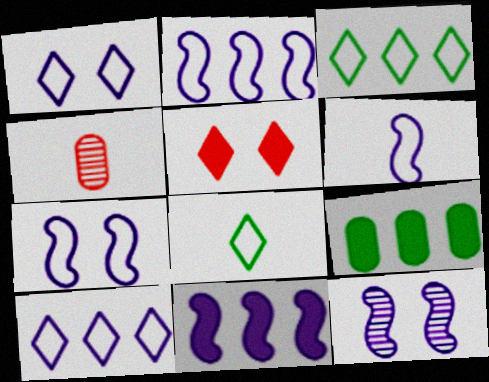[[2, 6, 7], 
[6, 11, 12]]